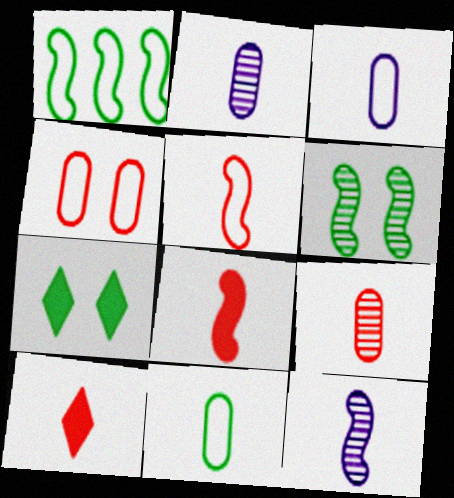[[5, 9, 10], 
[10, 11, 12]]